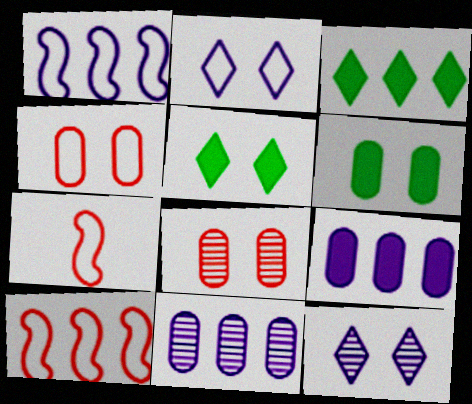[[3, 10, 11], 
[5, 7, 11]]